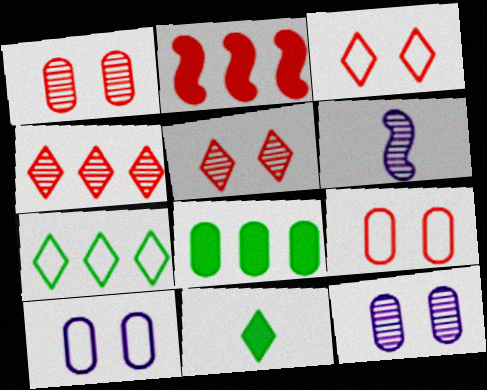[[3, 6, 8]]